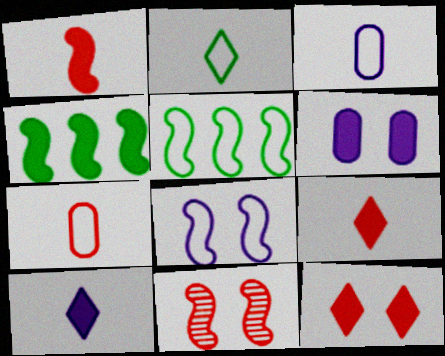[[4, 6, 9]]